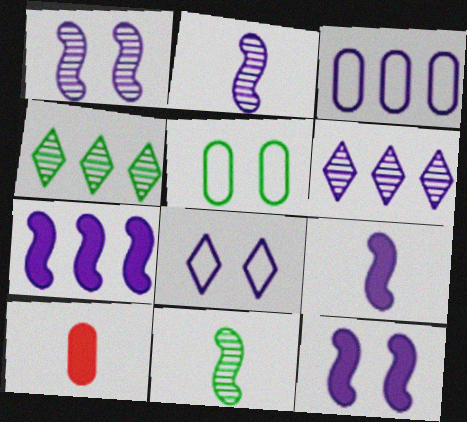[[3, 6, 7], 
[7, 9, 12]]